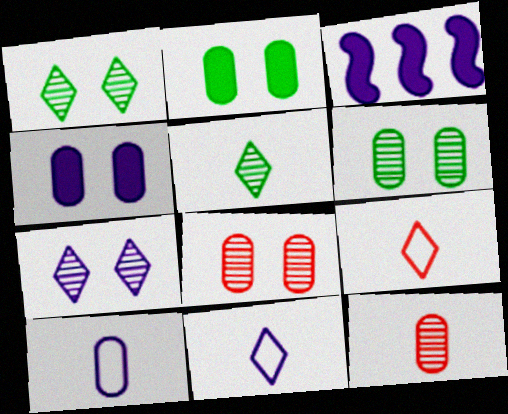[[3, 6, 9], 
[3, 7, 10]]